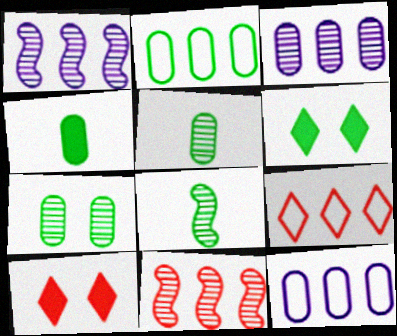[[2, 4, 7], 
[2, 6, 8], 
[8, 10, 12]]